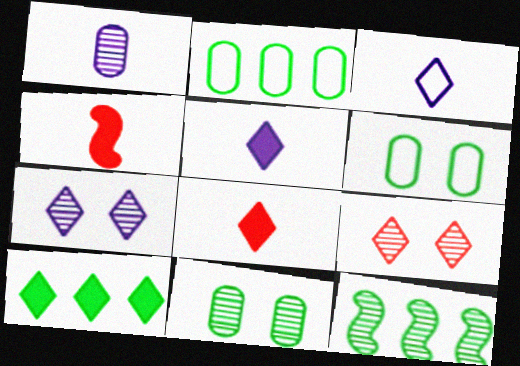[[1, 9, 12], 
[2, 4, 7], 
[2, 10, 12], 
[3, 9, 10]]